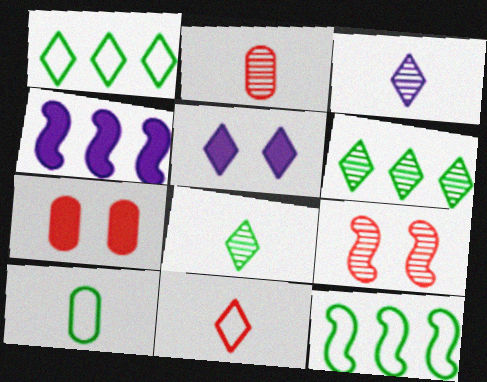[[2, 5, 12], 
[3, 7, 12], 
[5, 6, 11]]